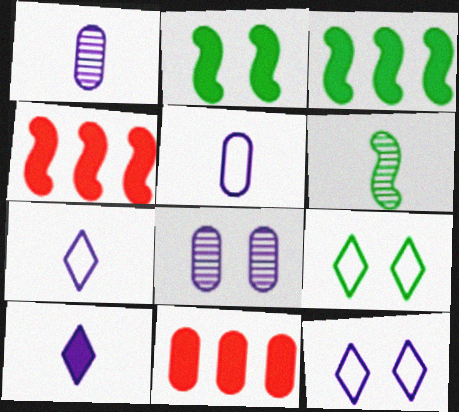[[1, 4, 9], 
[2, 10, 11], 
[6, 11, 12]]